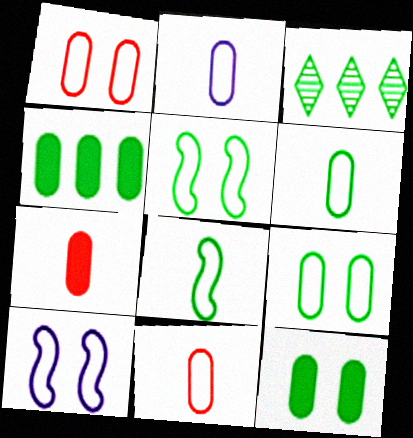[[2, 6, 11], 
[3, 7, 10], 
[3, 8, 12]]